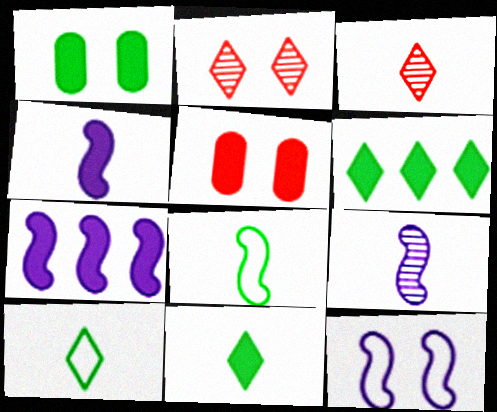[[1, 2, 12], 
[4, 5, 6], 
[5, 7, 11], 
[7, 9, 12]]